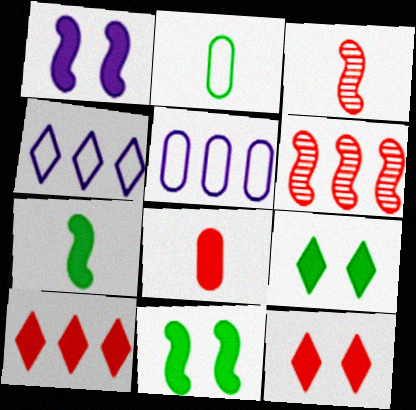[[3, 5, 9]]